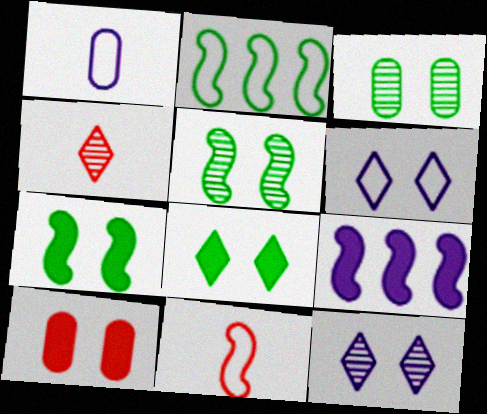[[1, 9, 12], 
[5, 6, 10], 
[5, 9, 11]]